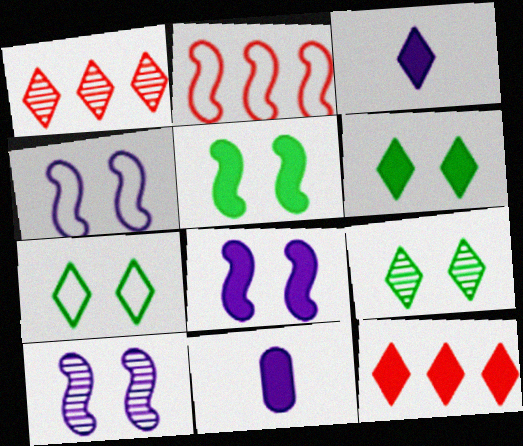[[1, 3, 7], 
[2, 9, 11], 
[3, 6, 12], 
[4, 8, 10], 
[5, 11, 12], 
[6, 7, 9]]